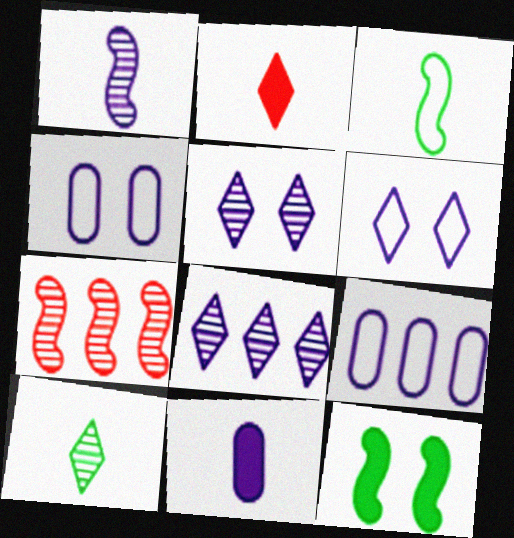[]